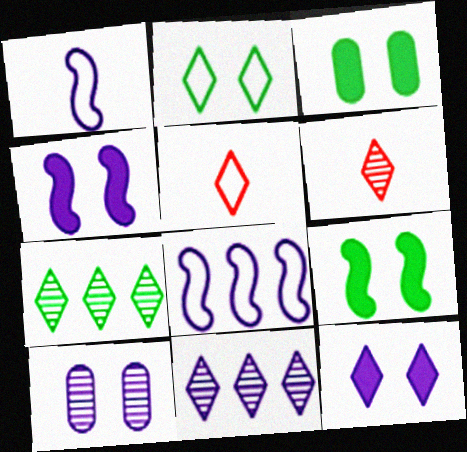[[3, 6, 8], 
[5, 7, 12]]